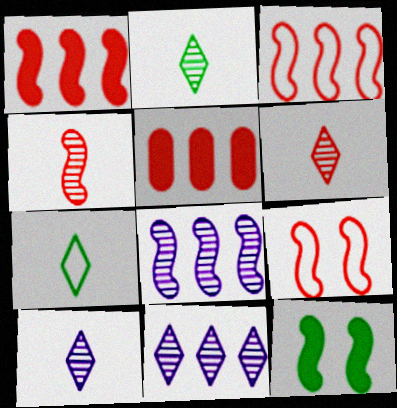[[1, 4, 9], 
[2, 6, 10], 
[5, 6, 9]]